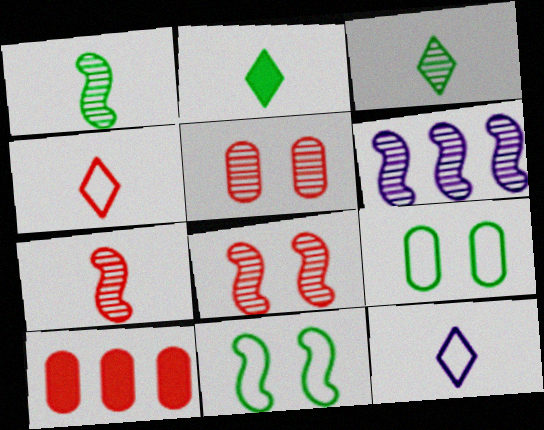[[1, 6, 8], 
[3, 5, 6], 
[4, 8, 10]]